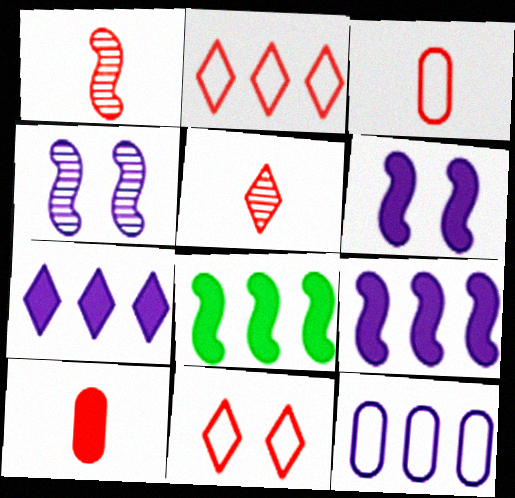[]